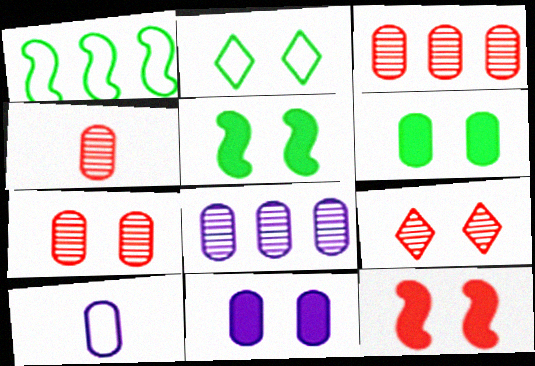[[3, 4, 7], 
[3, 6, 10], 
[8, 10, 11]]